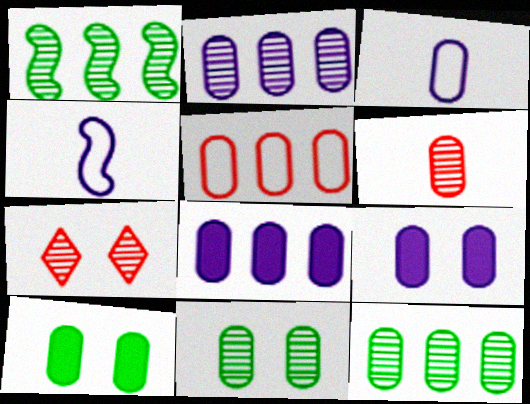[[2, 3, 9], 
[2, 6, 11], 
[5, 8, 12]]